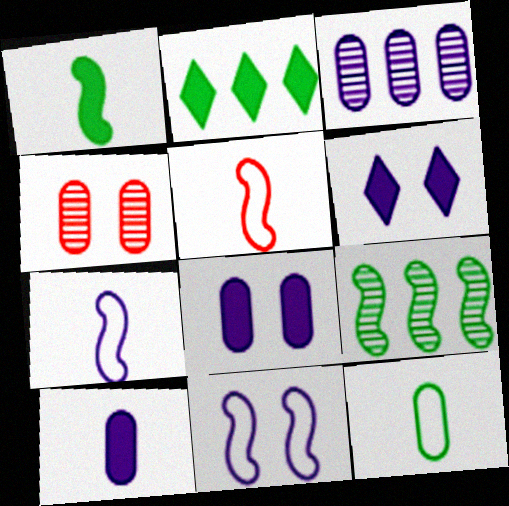[[2, 4, 7], 
[3, 6, 7]]